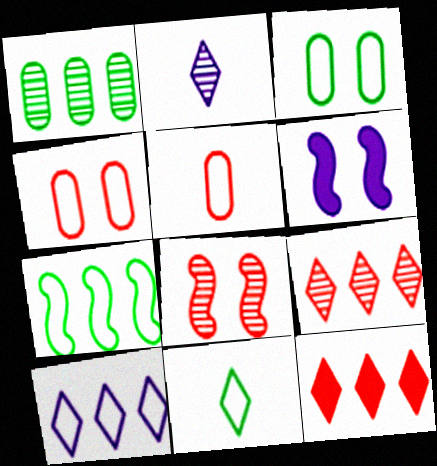[[1, 2, 8], 
[3, 7, 11], 
[5, 8, 12]]